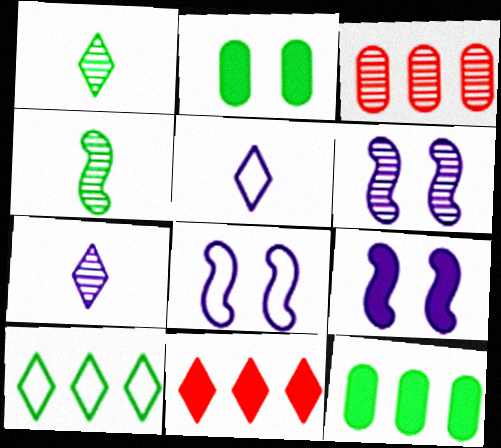[[1, 3, 6], 
[2, 4, 10], 
[6, 8, 9]]